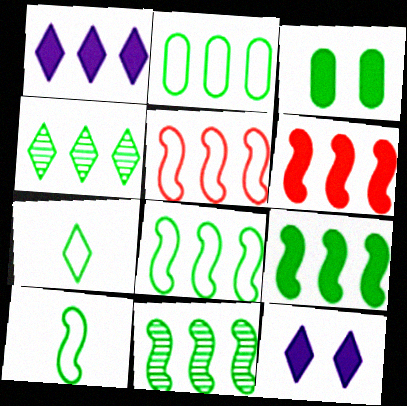[[2, 4, 9], 
[3, 4, 10], 
[3, 7, 11], 
[8, 9, 11]]